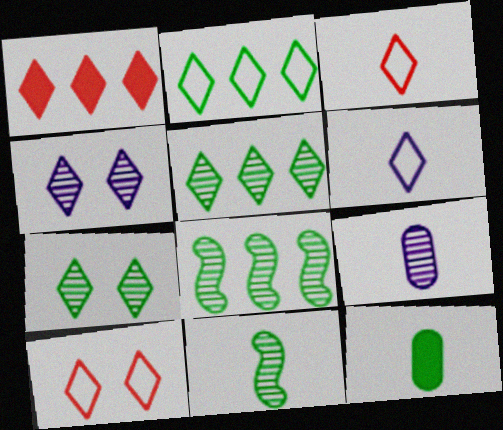[[1, 6, 7], 
[2, 6, 10]]